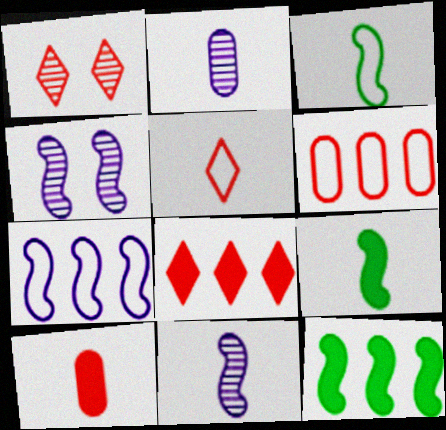[[1, 5, 8], 
[2, 5, 9]]